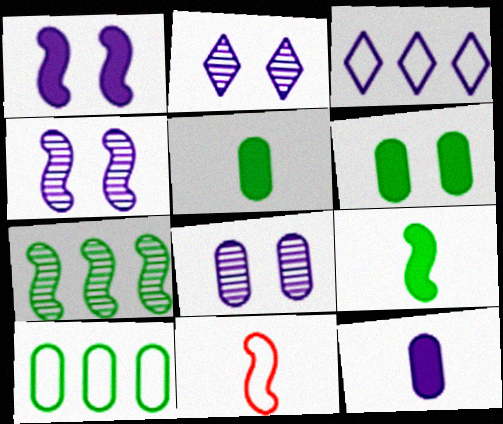[[1, 7, 11], 
[2, 4, 8], 
[3, 4, 12]]